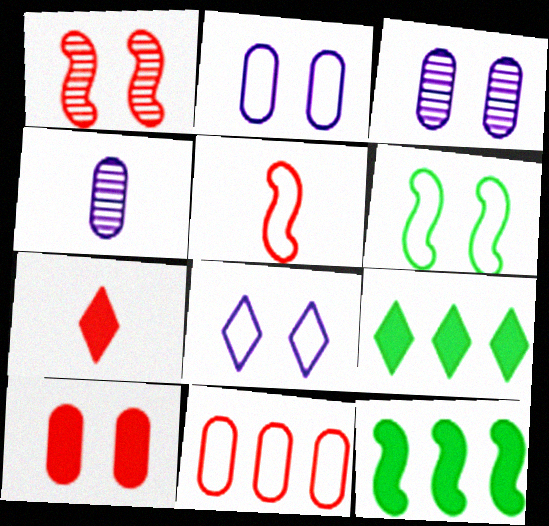[[1, 7, 11], 
[3, 5, 9]]